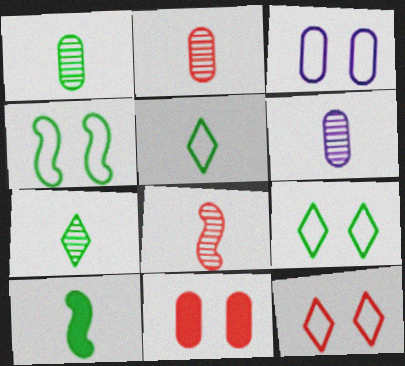[[1, 2, 6], 
[1, 5, 10], 
[3, 4, 12], 
[6, 7, 8]]